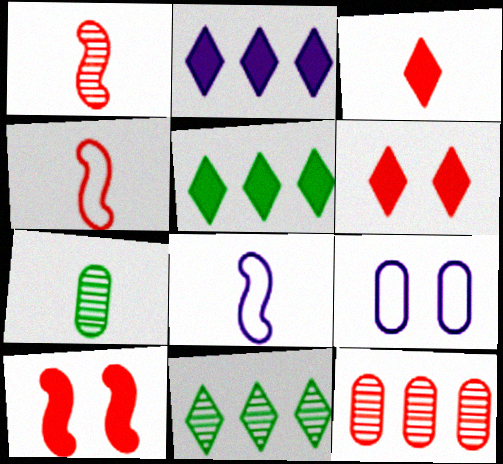[[1, 5, 9], 
[3, 7, 8], 
[4, 6, 12]]